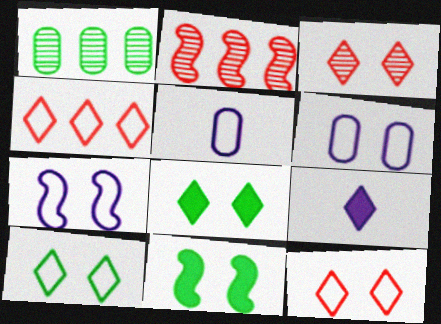[[2, 5, 8], 
[3, 6, 11]]